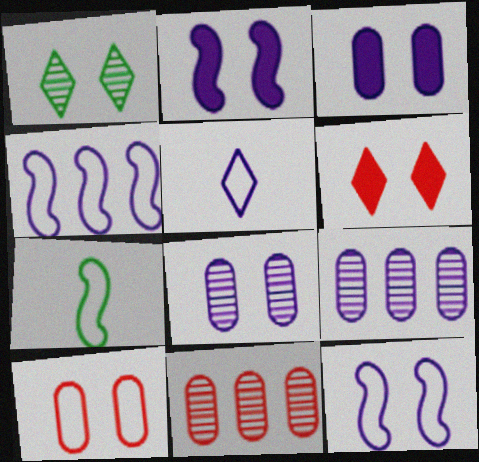[[1, 2, 10], 
[2, 5, 9], 
[6, 7, 9]]